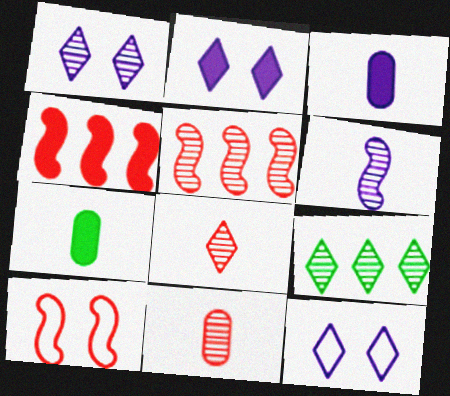[[1, 2, 12], 
[1, 8, 9], 
[2, 4, 7], 
[3, 9, 10], 
[5, 7, 12]]